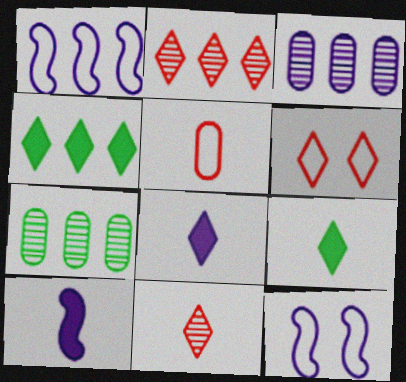[[3, 8, 12], 
[6, 7, 10]]